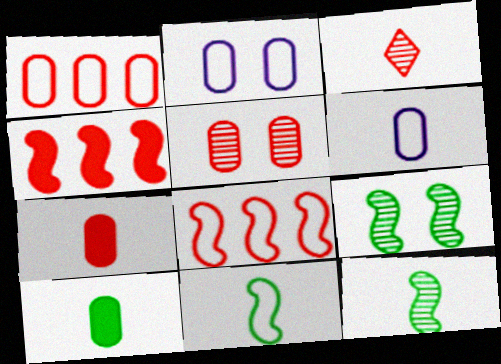[[1, 5, 7]]